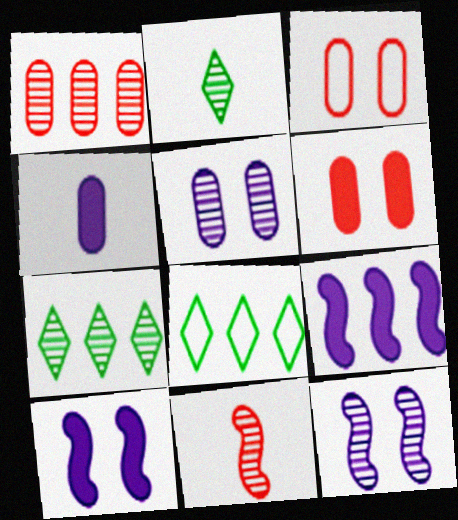[[1, 2, 12], 
[1, 8, 9], 
[2, 3, 9], 
[5, 7, 11]]